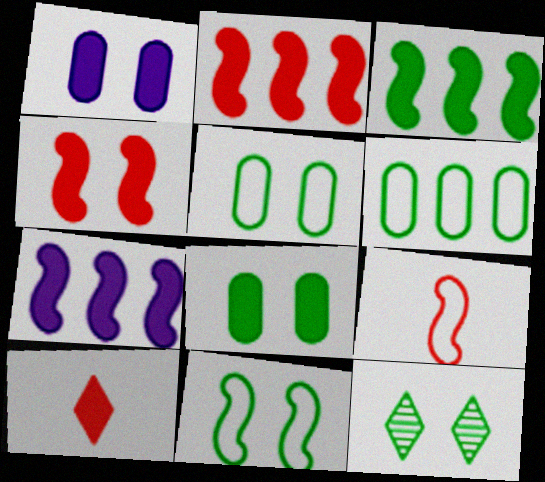[[1, 3, 10], 
[2, 3, 7], 
[7, 8, 10], 
[8, 11, 12]]